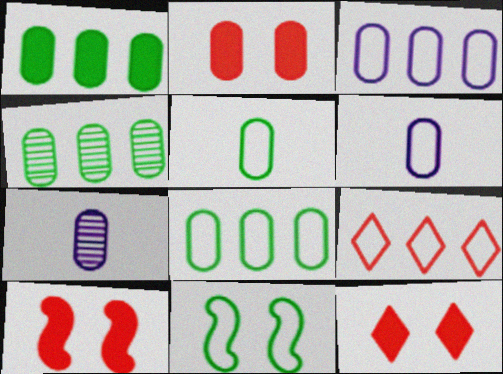[[1, 4, 8], 
[2, 4, 6], 
[2, 7, 8], 
[2, 10, 12], 
[6, 9, 11]]